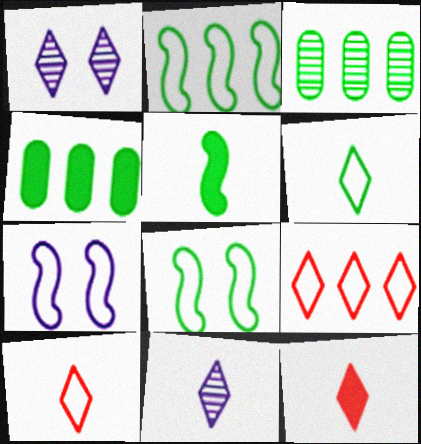[[3, 7, 12], 
[6, 11, 12]]